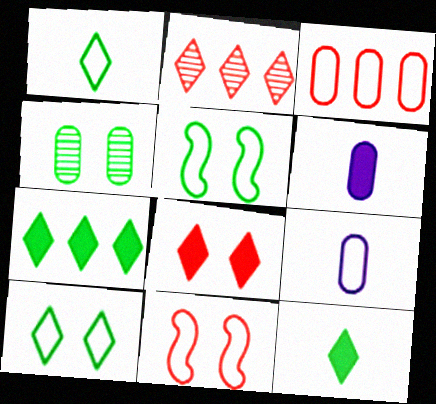[[2, 5, 6], 
[3, 4, 6]]